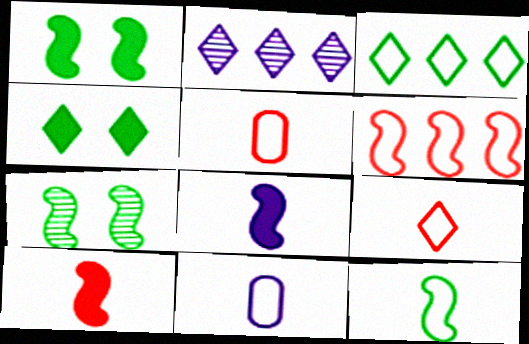[[1, 2, 5], 
[2, 4, 9], 
[6, 7, 8], 
[9, 11, 12]]